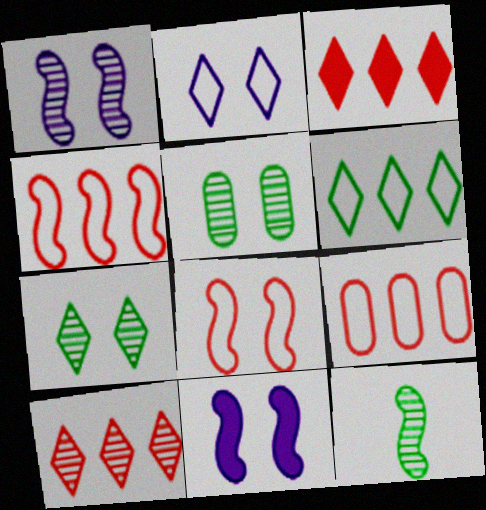[[4, 11, 12]]